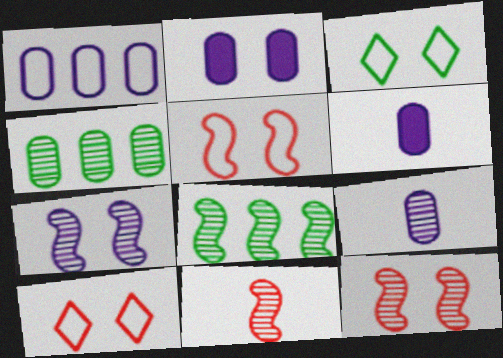[[1, 2, 9], 
[2, 3, 12], 
[6, 8, 10], 
[7, 8, 11]]